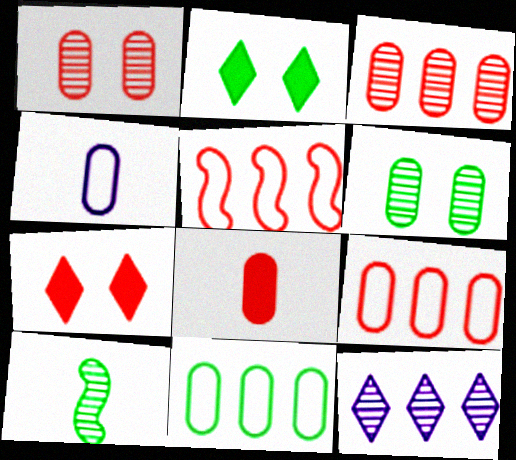[[1, 8, 9], 
[1, 10, 12], 
[2, 10, 11]]